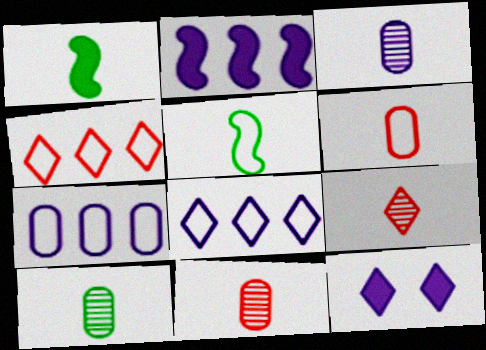[[3, 10, 11]]